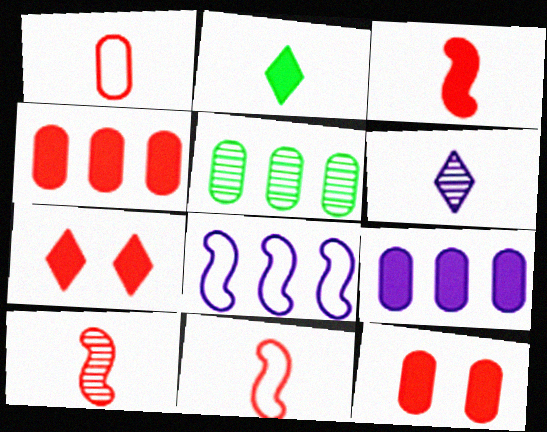[[3, 4, 7], 
[3, 10, 11]]